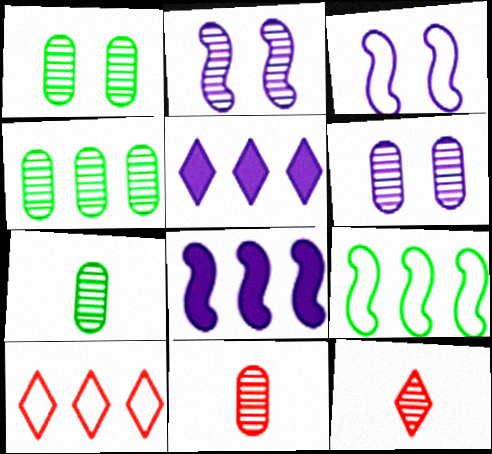[[1, 4, 7], 
[2, 4, 12], 
[4, 6, 11], 
[4, 8, 10]]